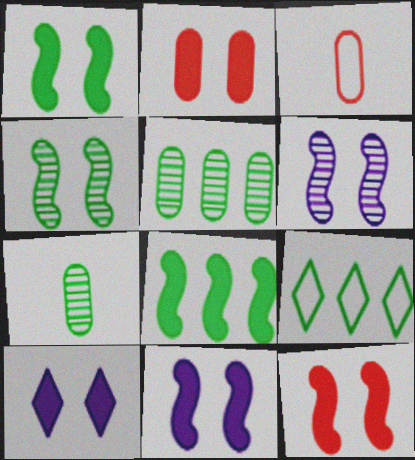[[1, 2, 10], 
[1, 7, 9], 
[1, 11, 12], 
[5, 8, 9]]